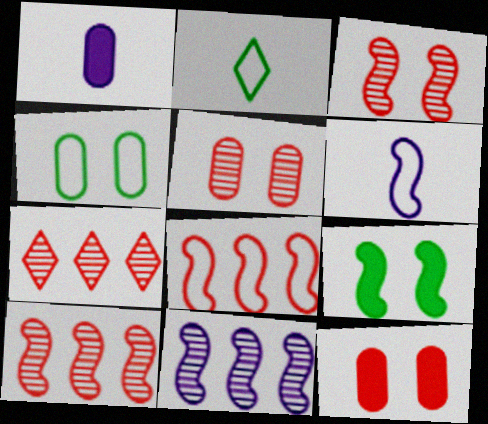[[2, 11, 12], 
[6, 9, 10]]